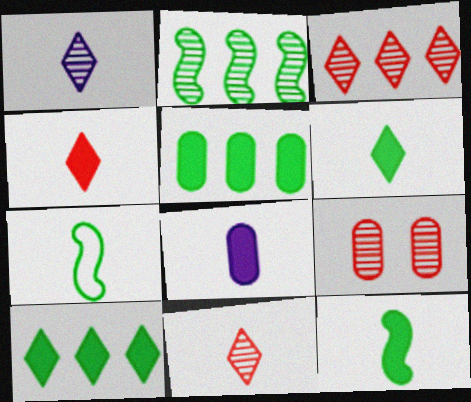[[1, 2, 9], 
[4, 8, 12], 
[7, 8, 11]]